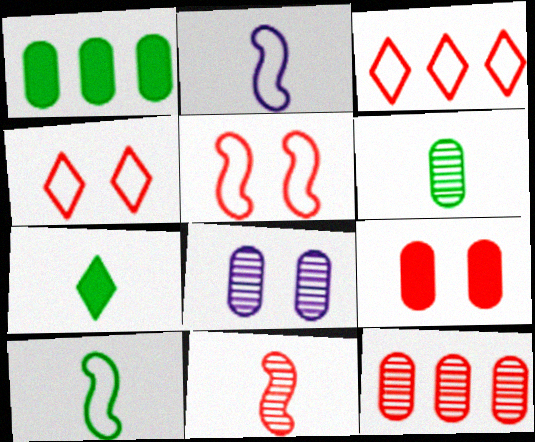[[3, 9, 11], 
[6, 7, 10], 
[6, 8, 12]]